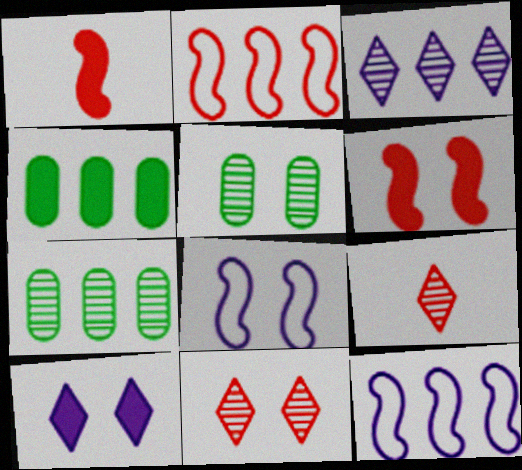[[1, 4, 10], 
[2, 3, 4], 
[4, 8, 9]]